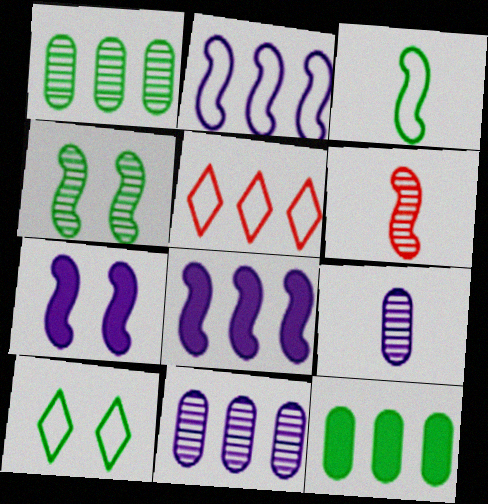[[1, 5, 8]]